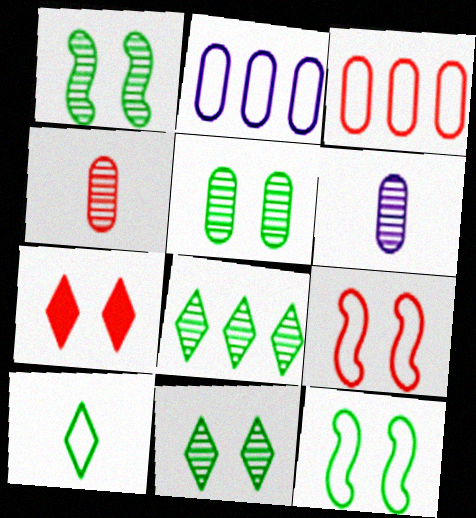[[1, 5, 11], 
[2, 9, 10]]